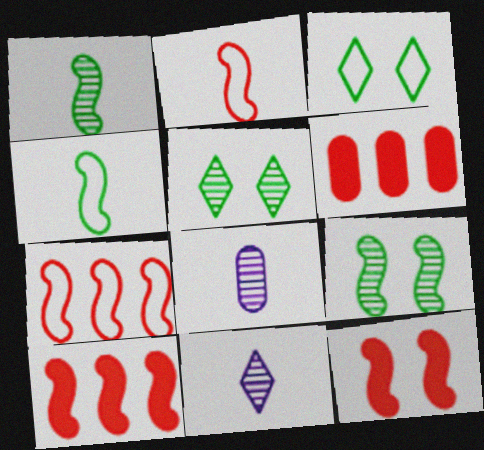[[3, 8, 10]]